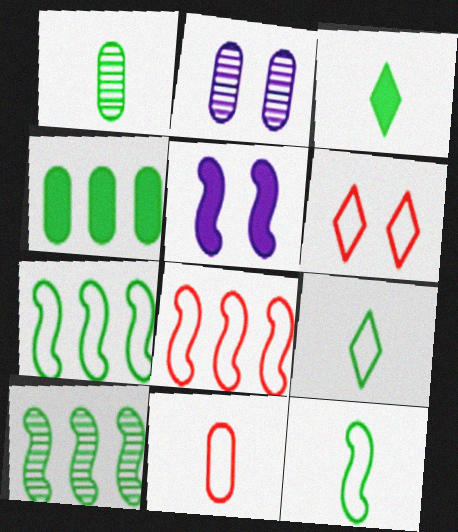[[1, 3, 12], 
[2, 3, 8], 
[2, 4, 11], 
[6, 8, 11]]